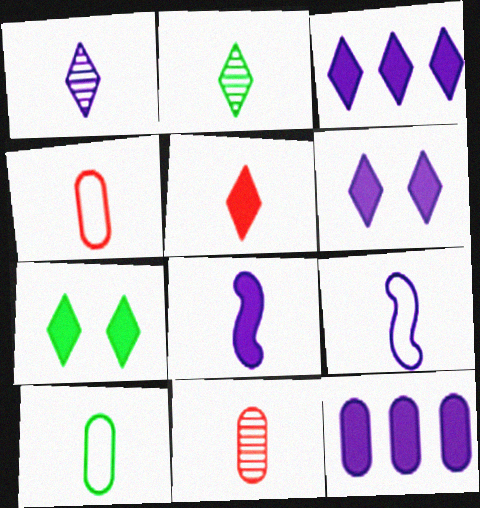[[2, 4, 8], 
[3, 5, 7], 
[6, 8, 12]]